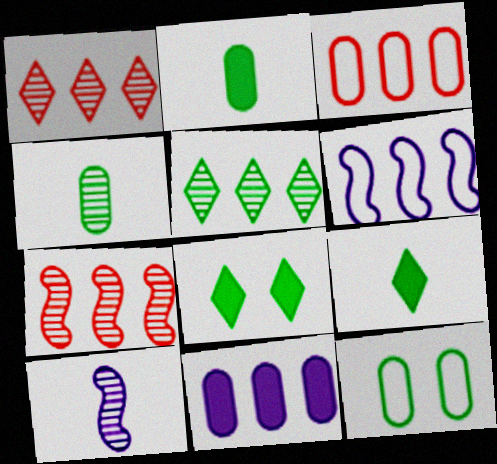[[3, 8, 10]]